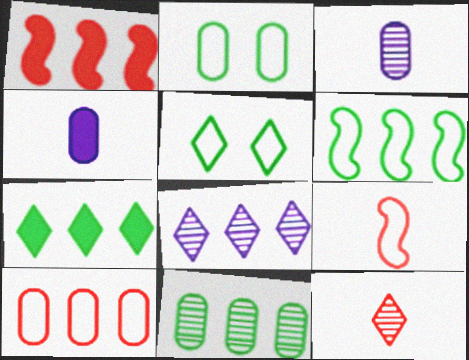[[1, 3, 5], 
[6, 7, 11]]